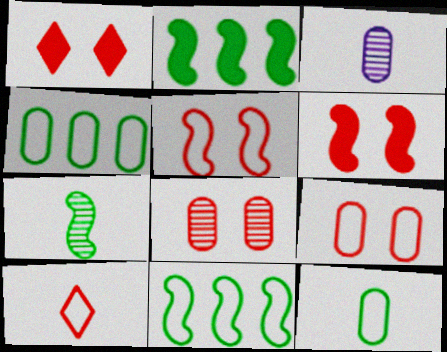[[1, 3, 11], 
[1, 5, 8]]